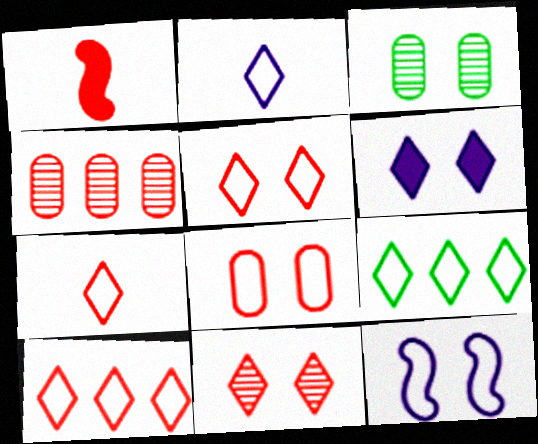[[1, 4, 5], 
[2, 5, 9], 
[5, 7, 10]]